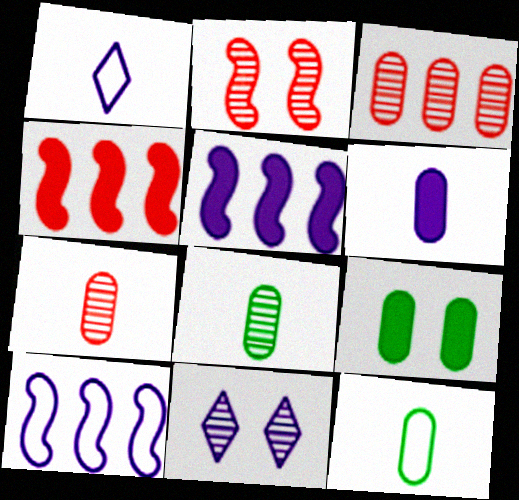[[4, 11, 12], 
[6, 7, 12], 
[6, 10, 11]]